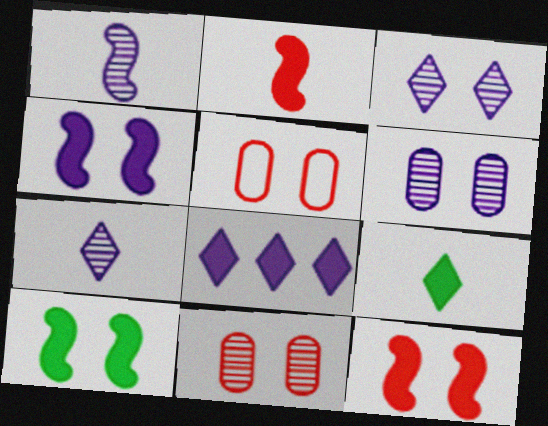[[3, 5, 10], 
[4, 10, 12]]